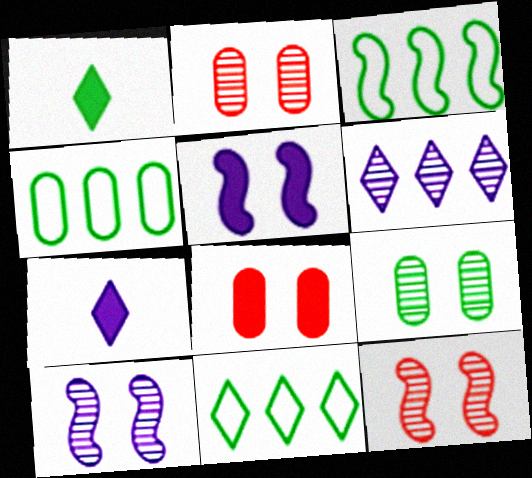[[1, 3, 9], 
[2, 3, 7], 
[3, 4, 11], 
[4, 7, 12]]